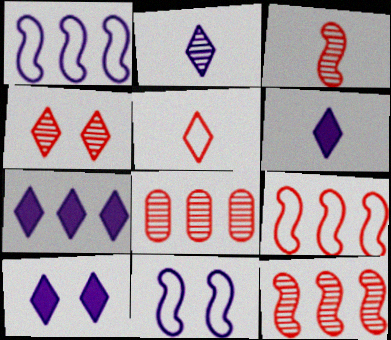[[3, 4, 8], 
[6, 7, 10]]